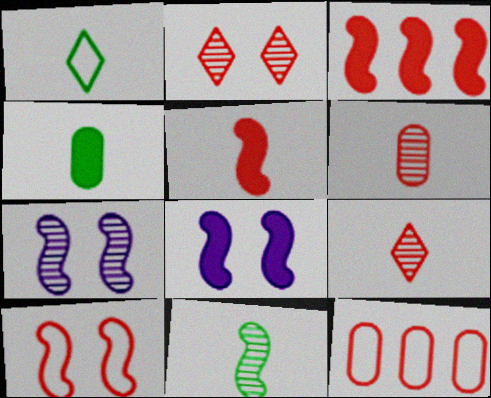[[1, 4, 11], 
[2, 5, 12]]